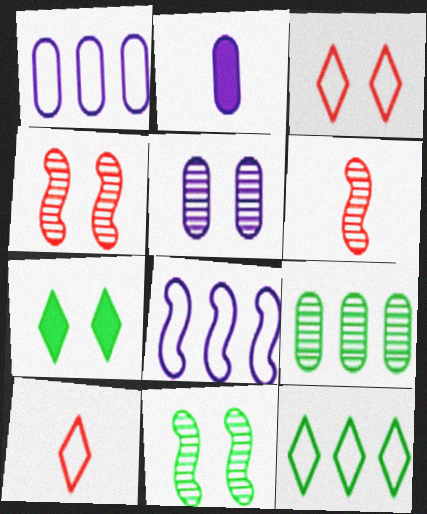[[1, 2, 5], 
[1, 6, 7], 
[2, 4, 12]]